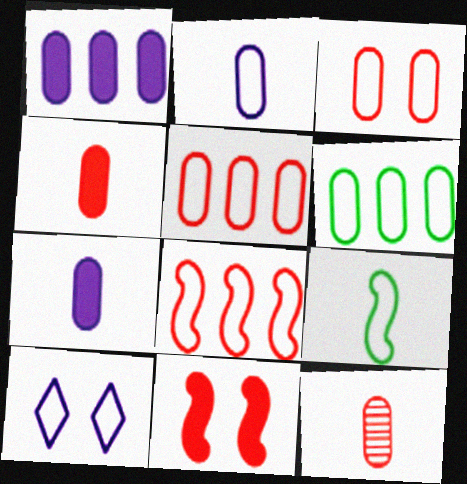[[2, 3, 6], 
[5, 9, 10]]